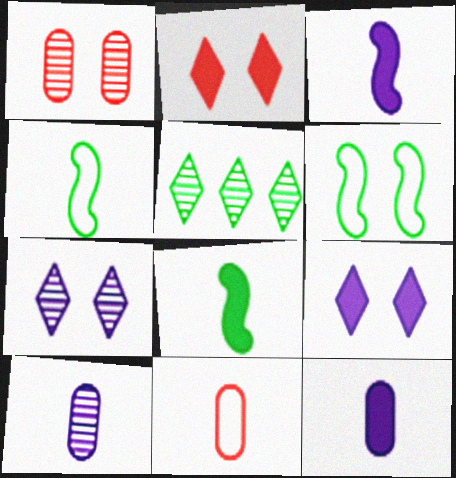[[1, 6, 9]]